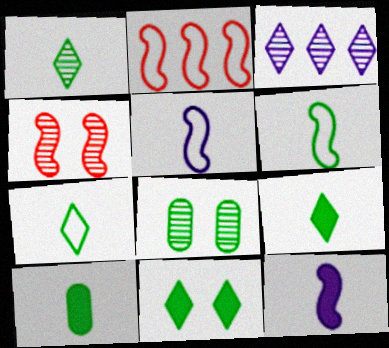[[1, 6, 10], 
[1, 7, 9]]